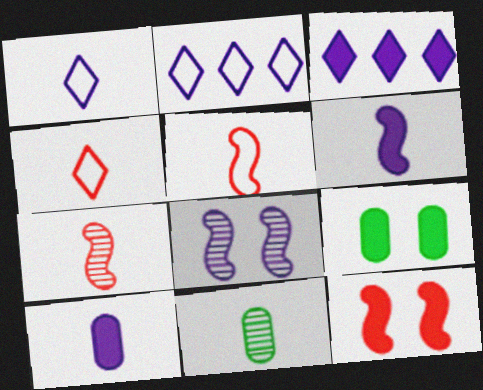[[2, 7, 9], 
[2, 8, 10], 
[2, 11, 12], 
[4, 6, 11]]